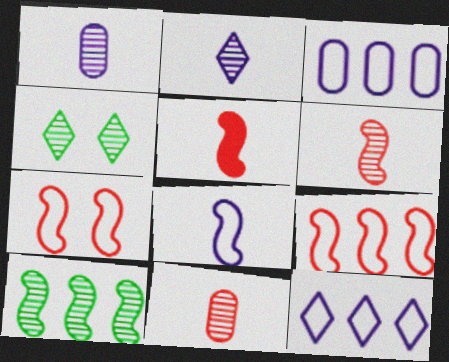[[3, 4, 5]]